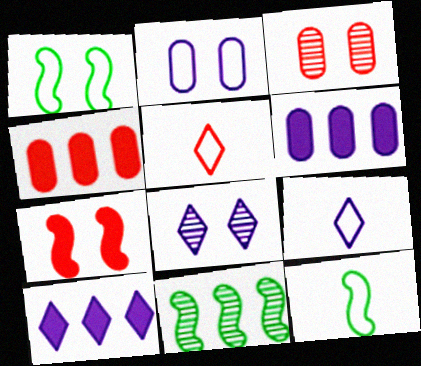[[3, 10, 12], 
[4, 8, 12], 
[8, 9, 10]]